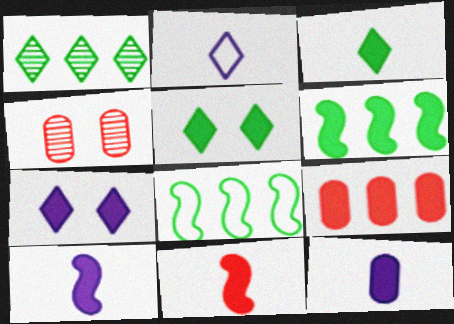[[2, 4, 6], 
[3, 11, 12], 
[5, 9, 10]]